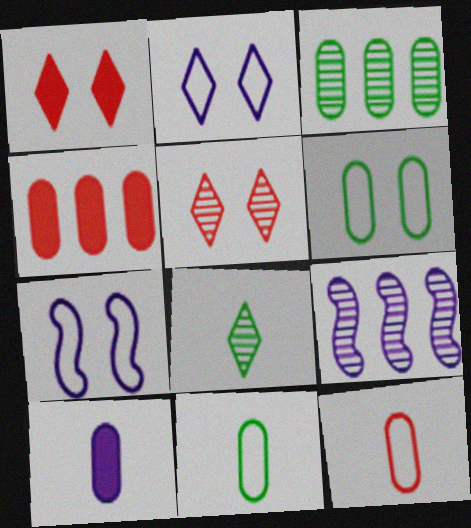[[1, 9, 11], 
[2, 9, 10], 
[4, 7, 8]]